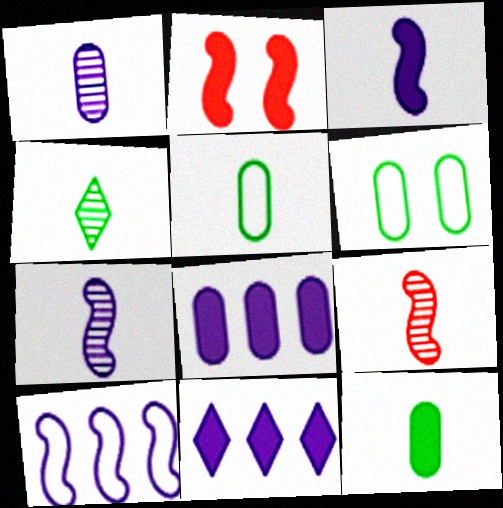[[1, 4, 9], 
[2, 11, 12], 
[6, 9, 11]]